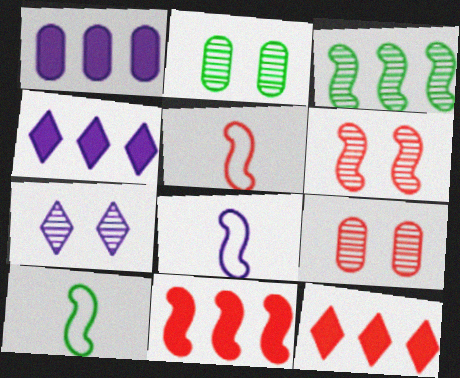[[1, 7, 8], 
[2, 4, 5], 
[2, 6, 7], 
[2, 8, 12], 
[4, 9, 10], 
[5, 6, 11], 
[5, 8, 10], 
[5, 9, 12]]